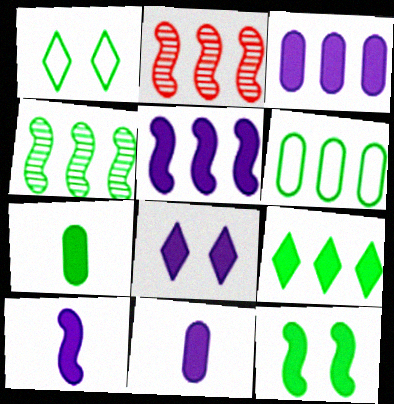[[1, 2, 11], 
[1, 4, 7], 
[3, 8, 10], 
[4, 6, 9], 
[5, 8, 11], 
[7, 9, 12]]